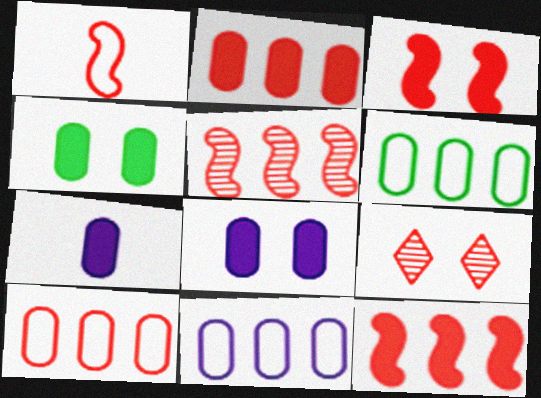[[1, 2, 9], 
[1, 3, 5], 
[2, 4, 7], 
[6, 10, 11]]